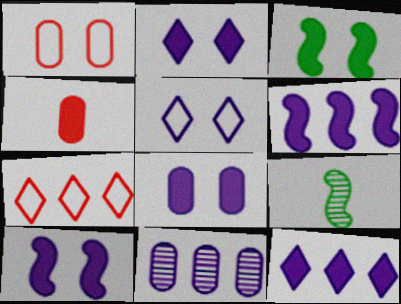[[1, 9, 12], 
[2, 8, 10], 
[3, 4, 12], 
[7, 8, 9]]